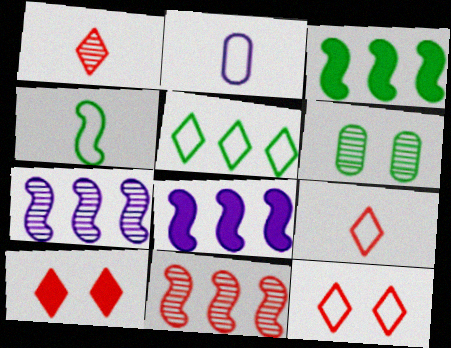[[1, 6, 7], 
[2, 4, 9], 
[6, 8, 9]]